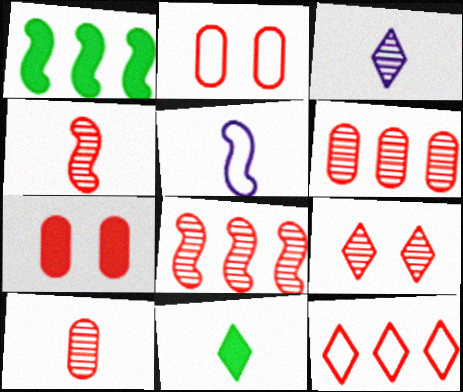[[1, 2, 3], 
[4, 6, 9], 
[4, 7, 12], 
[5, 10, 11], 
[8, 9, 10]]